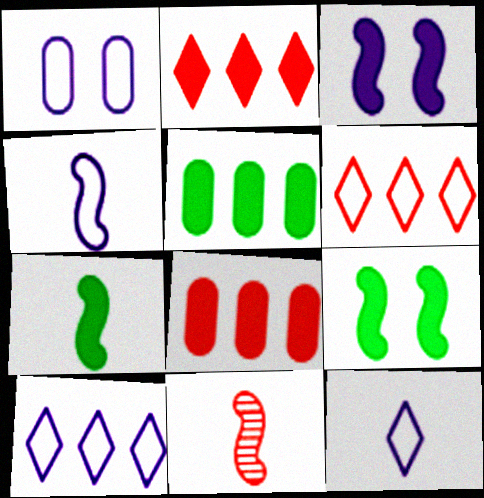[[1, 4, 10], 
[4, 7, 11]]